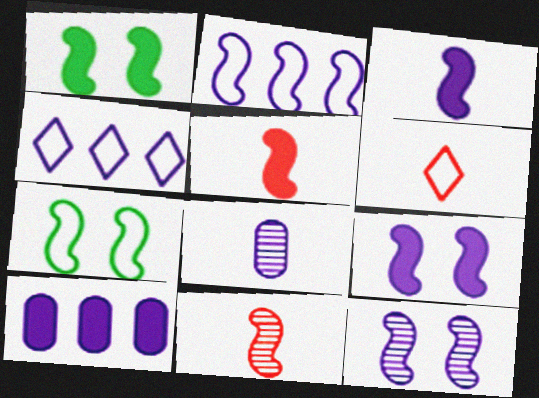[[1, 2, 11], 
[2, 3, 12], 
[4, 8, 9]]